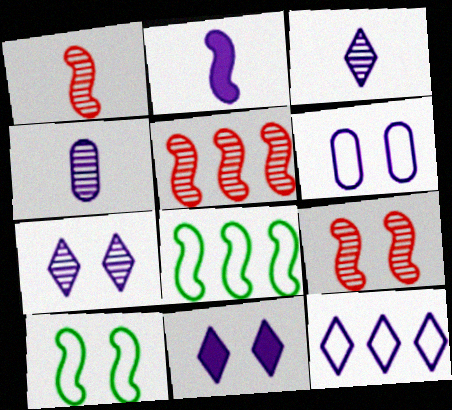[[1, 5, 9], 
[2, 5, 10], 
[2, 8, 9], 
[3, 11, 12]]